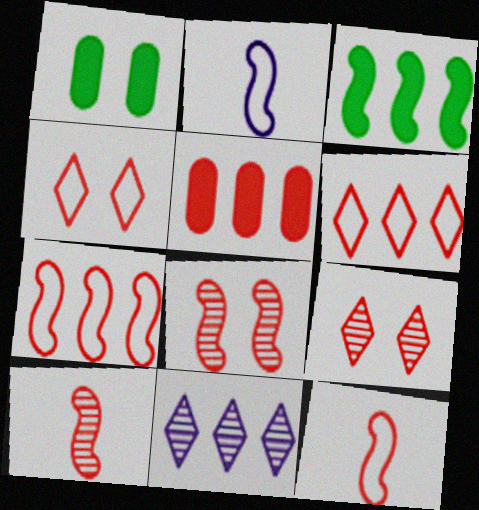[[1, 11, 12], 
[2, 3, 8], 
[4, 5, 10], 
[5, 9, 12]]